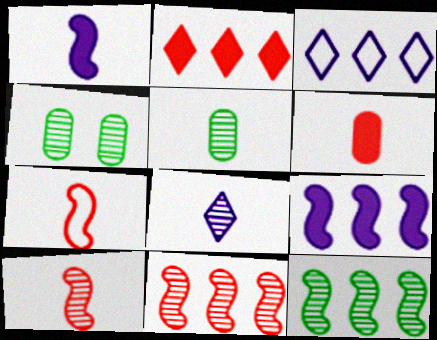[[4, 8, 11], 
[5, 8, 10]]